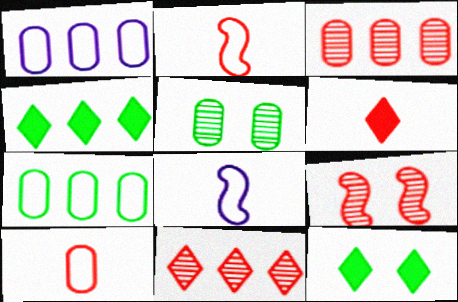[[3, 8, 12]]